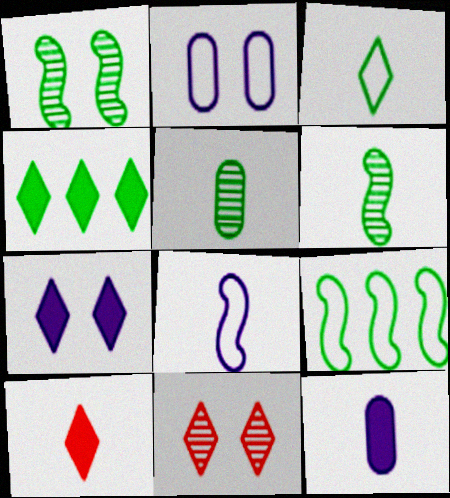[[4, 7, 10], 
[5, 8, 10], 
[9, 11, 12]]